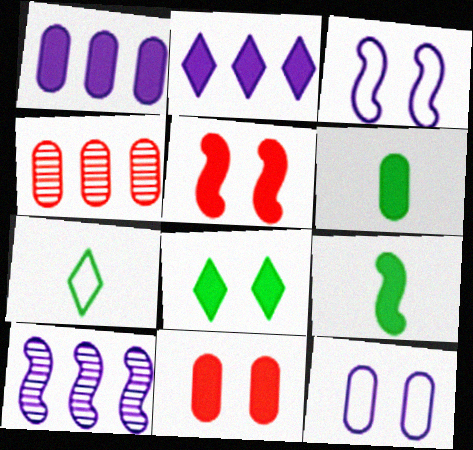[[1, 6, 11], 
[2, 5, 6], 
[2, 9, 11], 
[4, 6, 12], 
[7, 10, 11]]